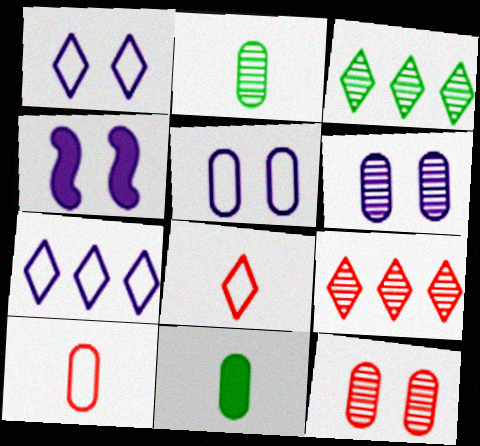[[1, 4, 6], 
[3, 4, 10]]